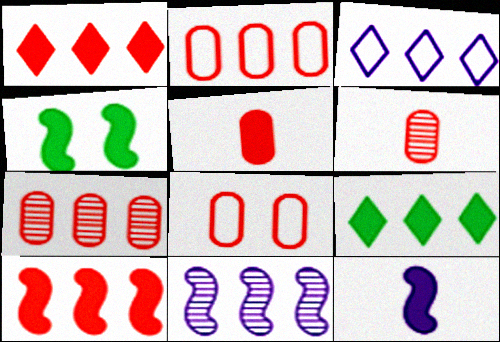[[2, 9, 11], 
[3, 4, 6], 
[4, 10, 12], 
[5, 7, 8]]